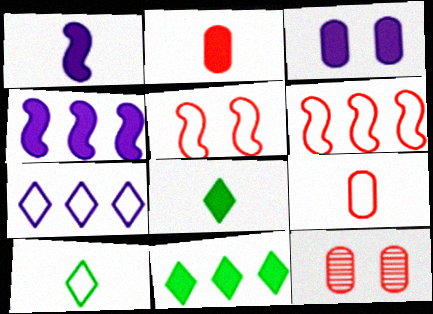[[1, 2, 8], 
[4, 10, 12]]